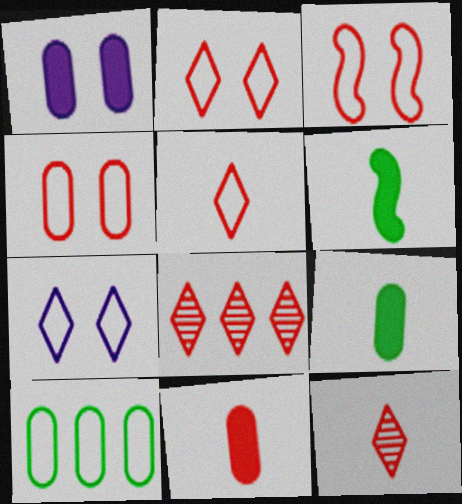[[2, 3, 4], 
[3, 8, 11]]